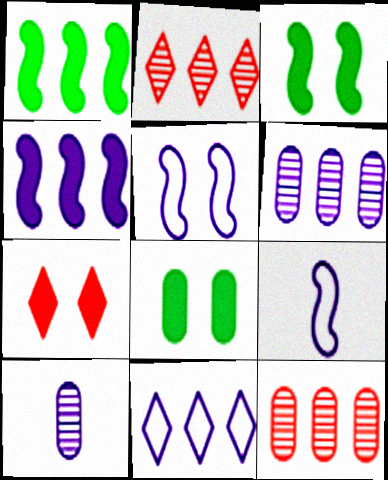[[1, 11, 12], 
[2, 8, 9], 
[4, 6, 11]]